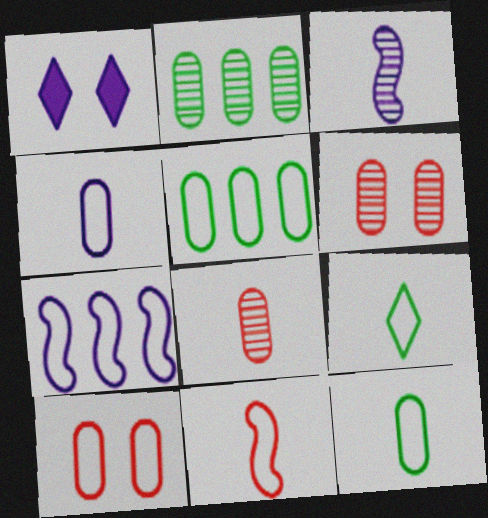[[1, 2, 11], 
[4, 5, 10], 
[4, 9, 11], 
[7, 9, 10]]